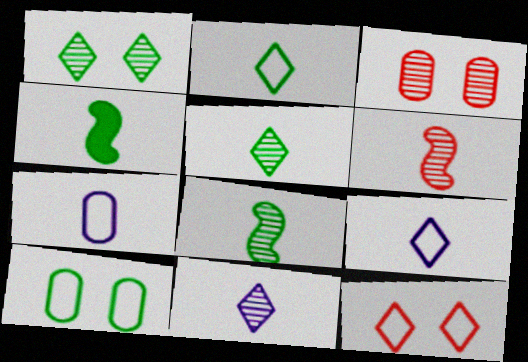[]